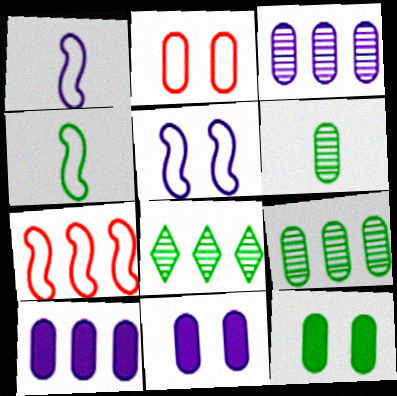[[2, 6, 10], 
[4, 5, 7], 
[4, 8, 12], 
[7, 8, 10]]